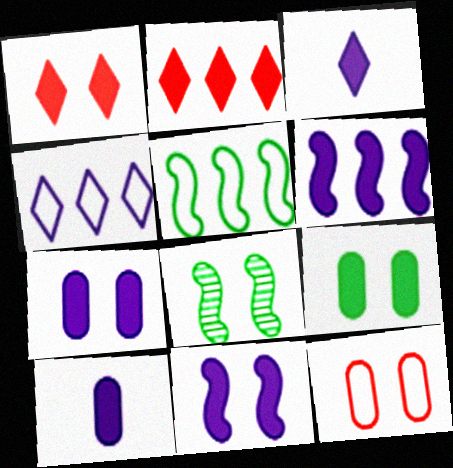[[1, 9, 11], 
[3, 6, 7]]